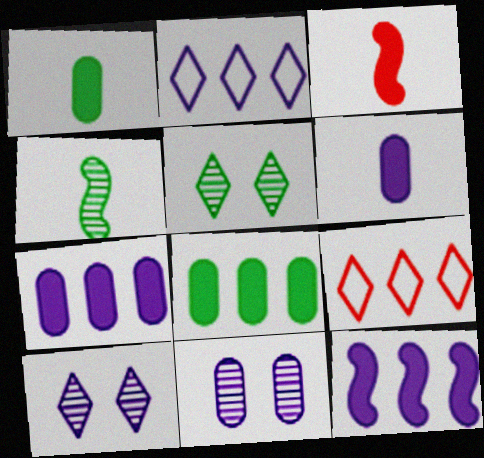[]